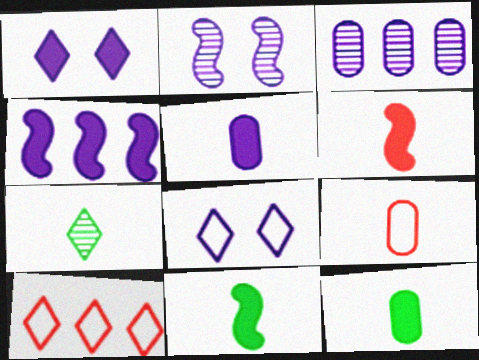[[1, 4, 5], 
[1, 7, 10], 
[2, 10, 12]]